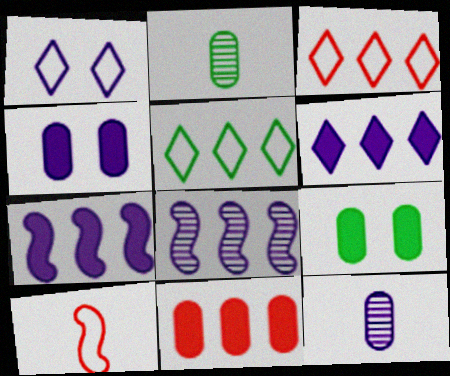[[1, 7, 12], 
[5, 8, 11]]